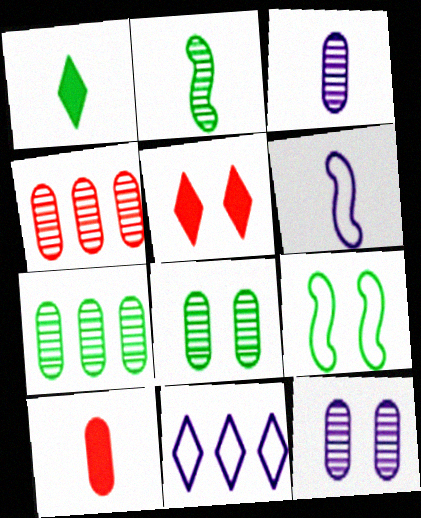[[1, 7, 9], 
[3, 4, 8], 
[5, 6, 7], 
[5, 9, 12]]